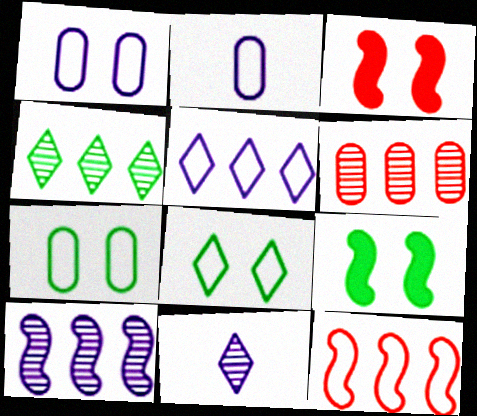[[2, 3, 4], 
[2, 8, 12], 
[4, 6, 10]]